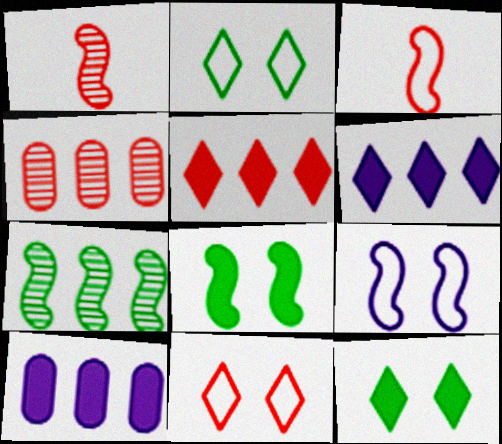[[1, 2, 10]]